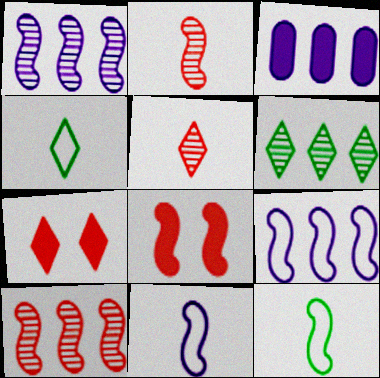[[1, 8, 12]]